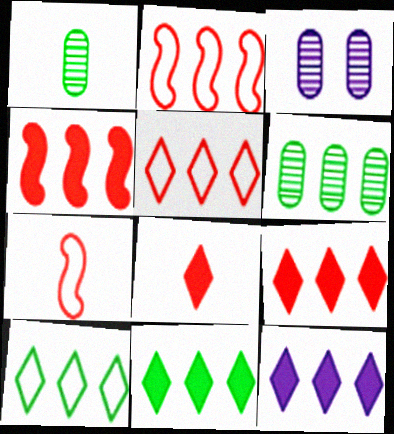[[2, 6, 12], 
[3, 7, 11], 
[9, 11, 12]]